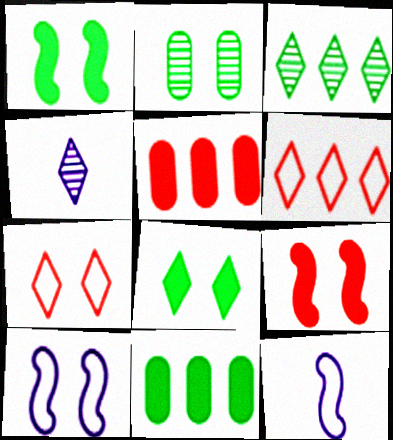[[4, 6, 8]]